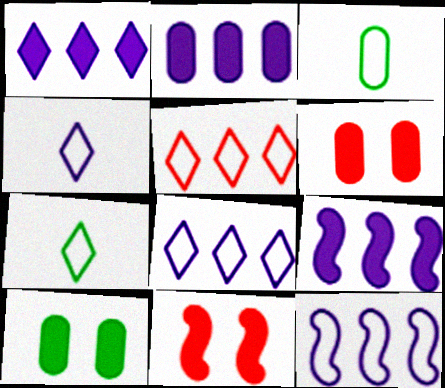[[1, 2, 9]]